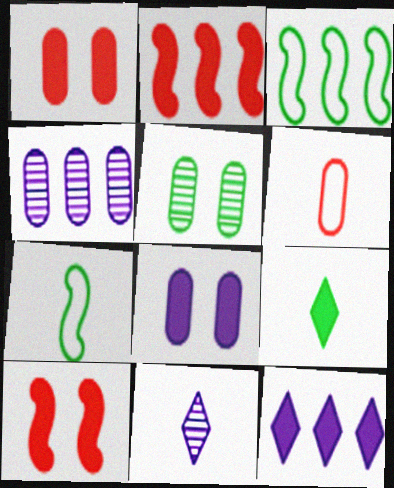[[1, 3, 11], 
[2, 8, 9], 
[3, 5, 9]]